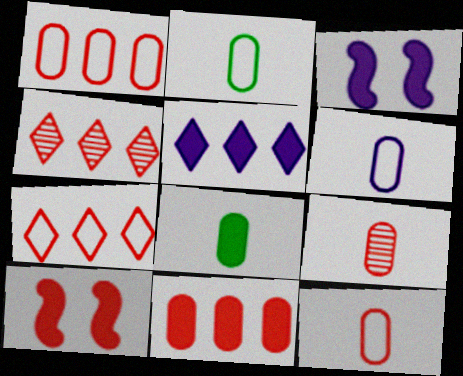[[2, 3, 4], 
[2, 6, 12], 
[4, 10, 12], 
[5, 8, 10], 
[6, 8, 9], 
[7, 9, 10]]